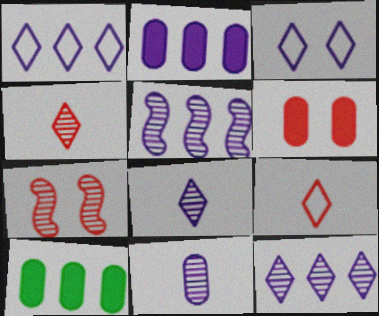[[1, 2, 5]]